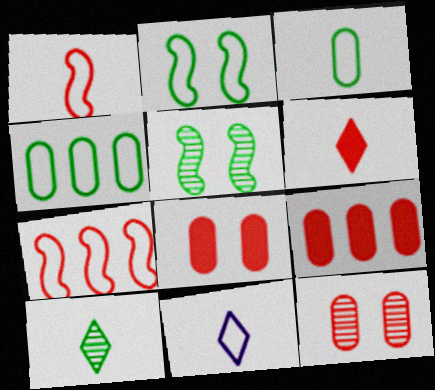[[1, 3, 11], 
[5, 9, 11], 
[6, 7, 12], 
[6, 10, 11]]